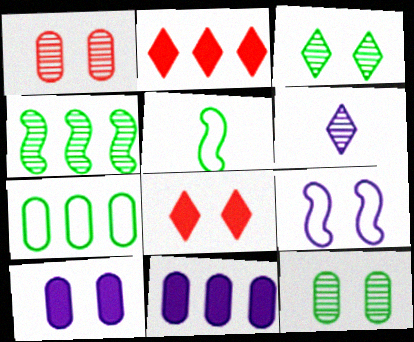[[1, 4, 6], 
[6, 9, 11], 
[8, 9, 12]]